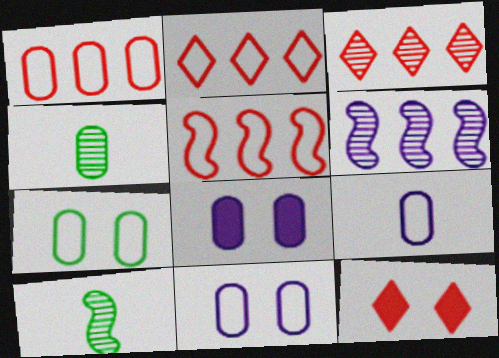[[1, 2, 5], 
[1, 4, 8], 
[1, 7, 9], 
[2, 8, 10]]